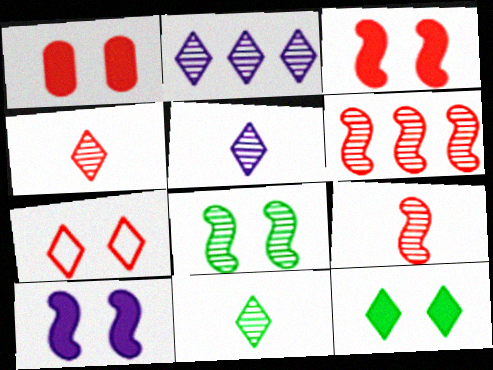[[1, 10, 12], 
[4, 5, 11]]